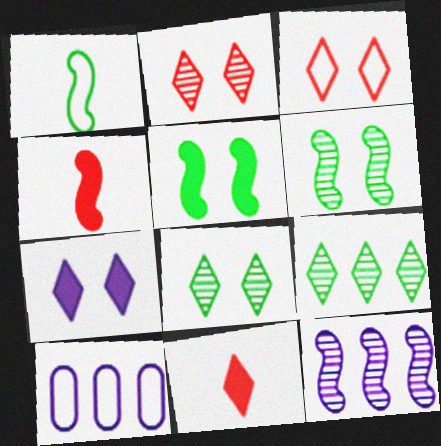[[1, 3, 10], 
[3, 7, 8], 
[4, 8, 10], 
[6, 10, 11]]